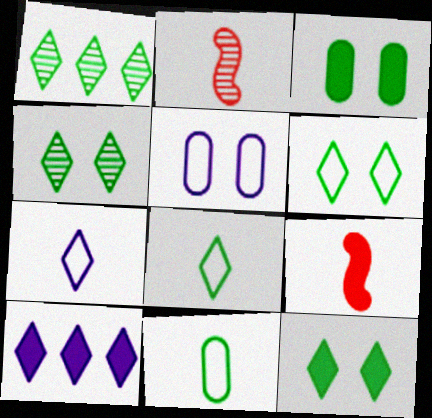[[1, 5, 9], 
[1, 8, 12], 
[3, 9, 10], 
[4, 6, 12]]